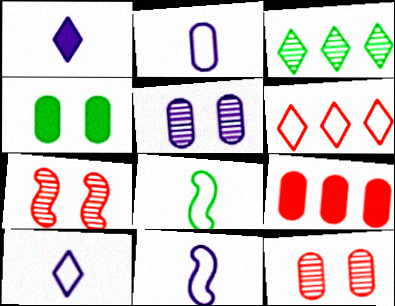[[2, 10, 11], 
[3, 4, 8]]